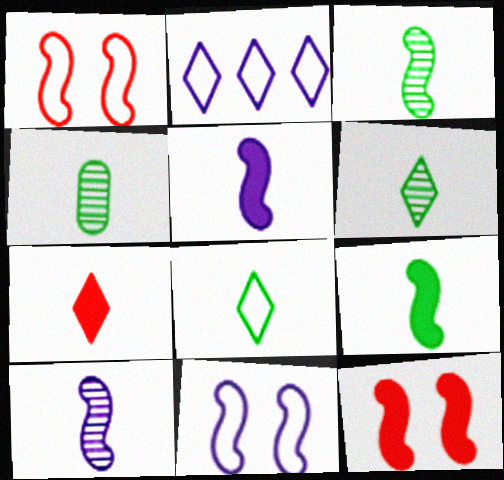[[2, 4, 12], 
[3, 4, 6], 
[4, 8, 9]]